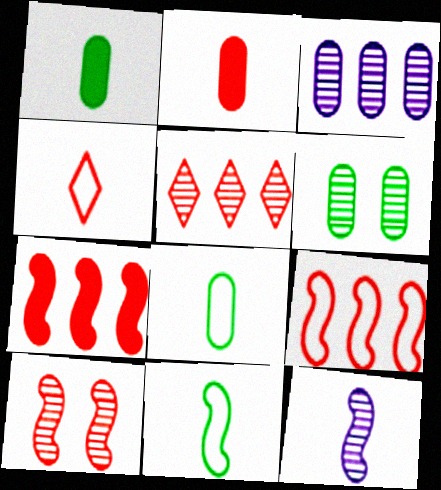[[1, 4, 12], 
[5, 6, 12]]